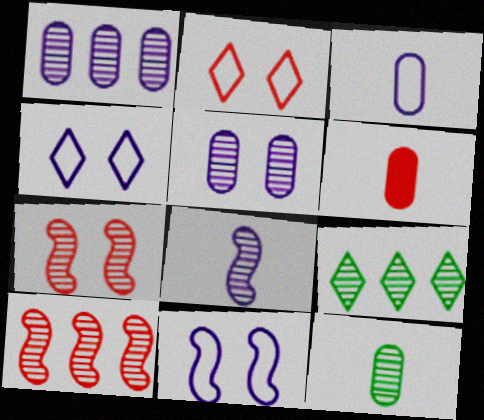[[1, 9, 10], 
[2, 6, 10], 
[3, 6, 12], 
[6, 9, 11]]